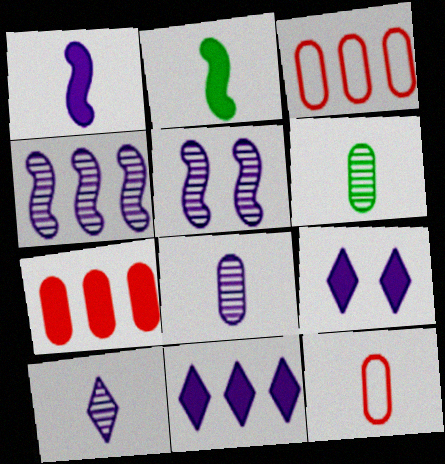[[2, 7, 9], 
[2, 10, 12]]